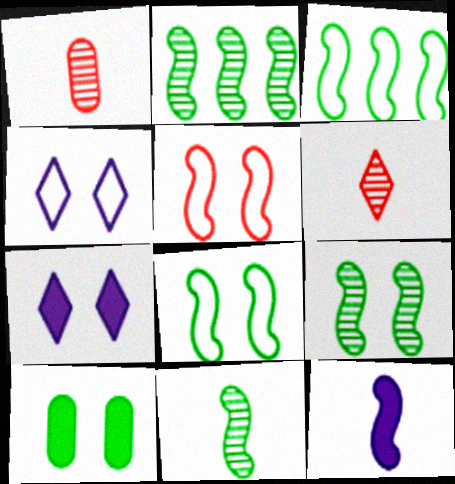[[1, 3, 7], 
[2, 5, 12], 
[2, 9, 11]]